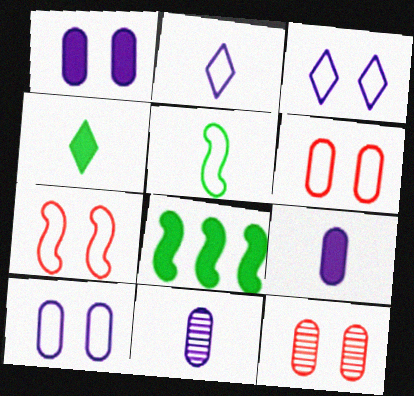[[2, 8, 12]]